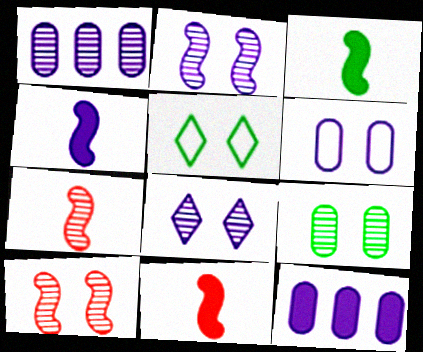[[1, 5, 11], 
[3, 4, 11], 
[5, 7, 12], 
[8, 9, 10]]